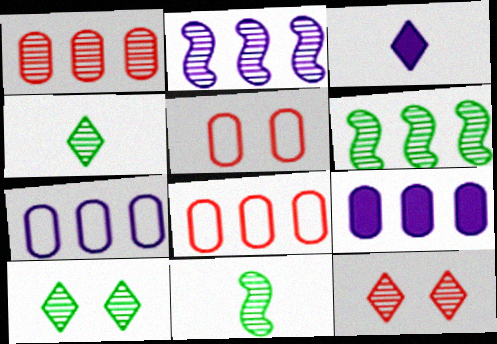[[3, 5, 6]]